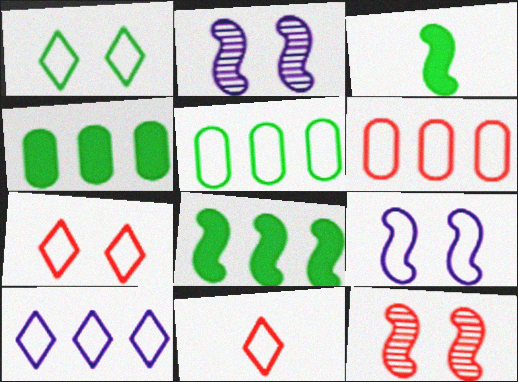[[1, 10, 11], 
[2, 4, 11], 
[5, 9, 11]]